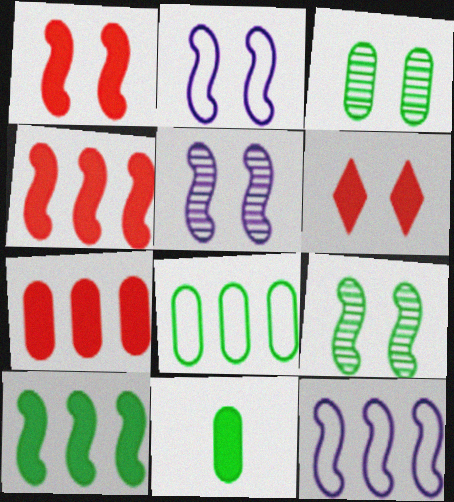[[1, 2, 9], 
[2, 3, 6], 
[3, 8, 11]]